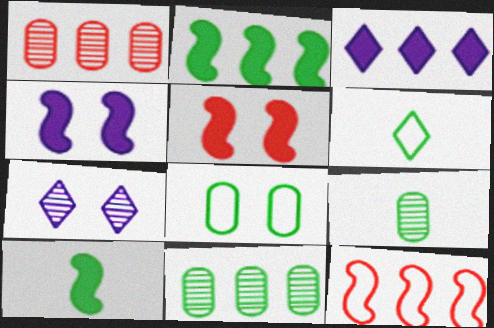[[1, 4, 6], 
[3, 11, 12], 
[5, 7, 8], 
[6, 9, 10]]